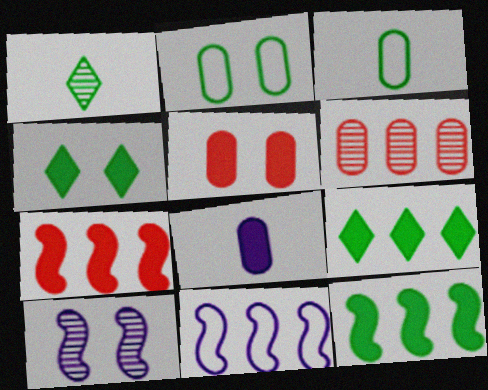[[1, 2, 12], 
[1, 5, 11], 
[1, 6, 10], 
[2, 6, 8], 
[4, 7, 8], 
[6, 9, 11]]